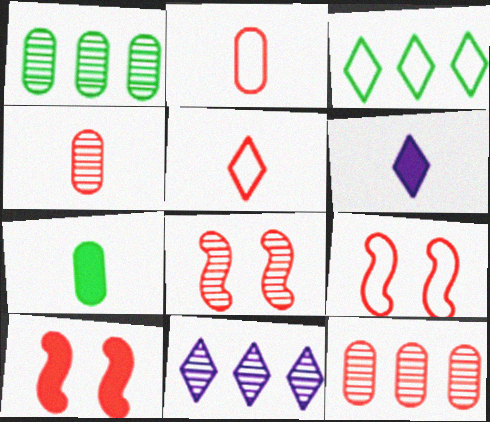[[1, 6, 9], 
[5, 10, 12], 
[7, 9, 11], 
[8, 9, 10]]